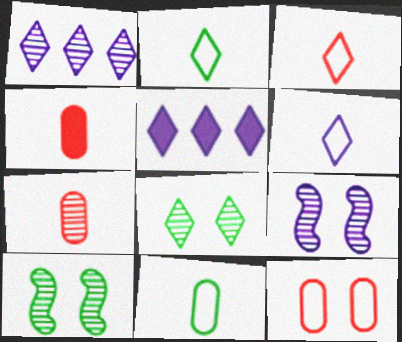[[1, 7, 10], 
[2, 3, 6], 
[3, 5, 8]]